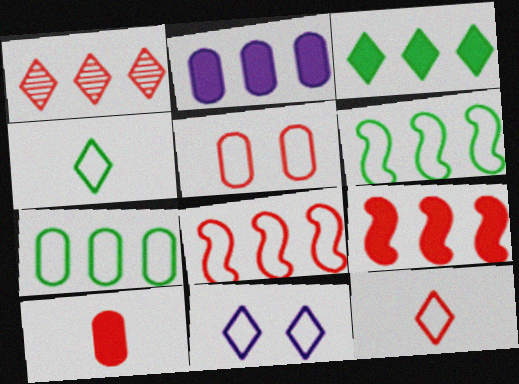[[1, 2, 6], 
[2, 3, 9], 
[5, 8, 12]]